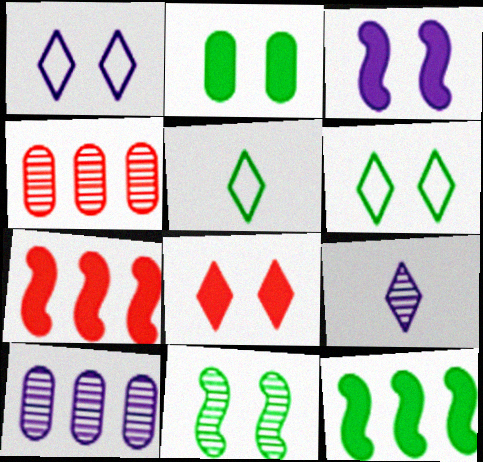[[2, 3, 8], 
[2, 6, 11], 
[3, 4, 5], 
[4, 9, 11]]